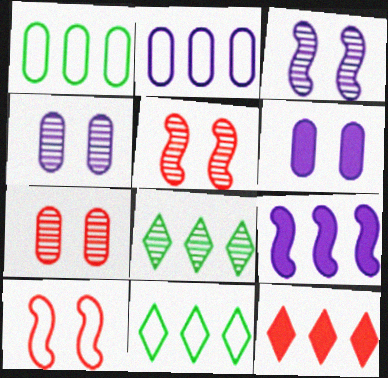[]